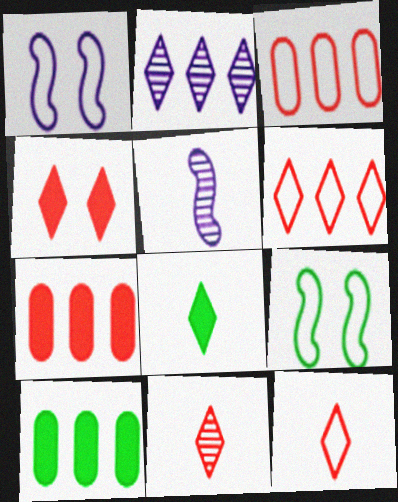[[1, 10, 11], 
[4, 6, 11]]